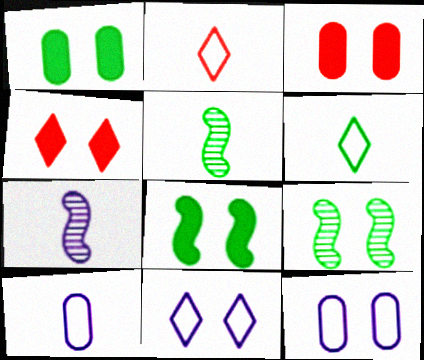[[3, 9, 11], 
[4, 9, 12]]